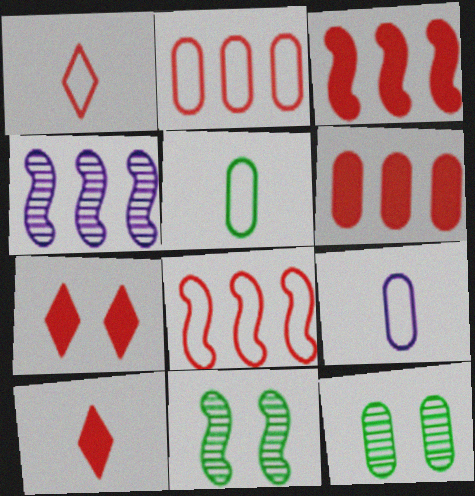[[4, 5, 7], 
[6, 9, 12]]